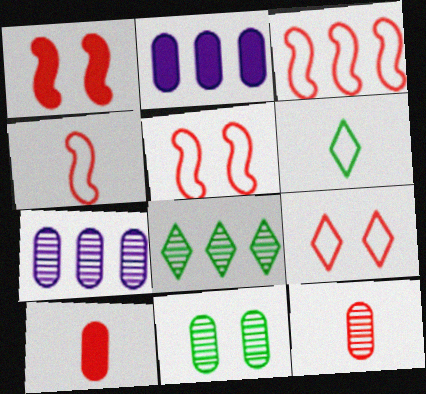[[1, 6, 7], 
[2, 3, 8], 
[3, 4, 5], 
[7, 11, 12]]